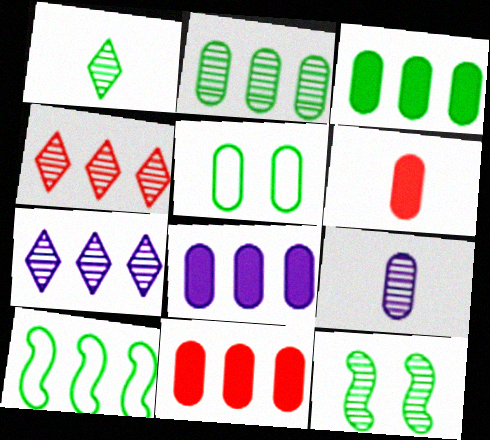[[1, 2, 12], 
[3, 8, 11], 
[4, 8, 10], 
[4, 9, 12], 
[5, 9, 11], 
[7, 10, 11]]